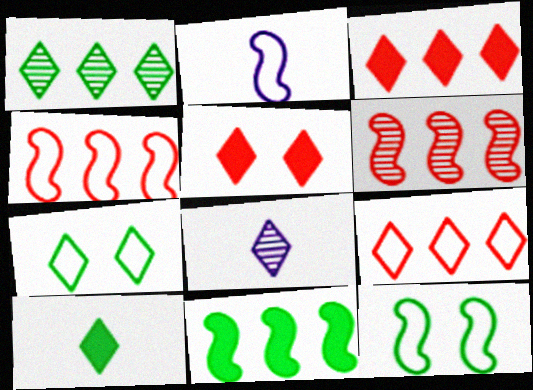[[1, 7, 10], 
[2, 4, 12], 
[3, 7, 8]]